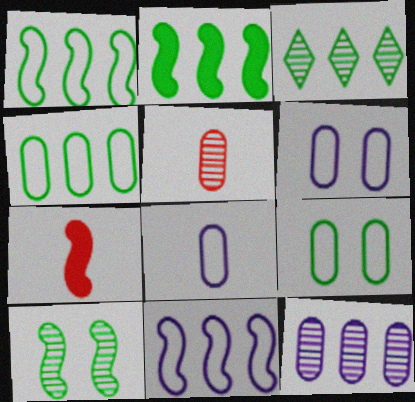[[2, 3, 4], 
[3, 6, 7], 
[7, 10, 11]]